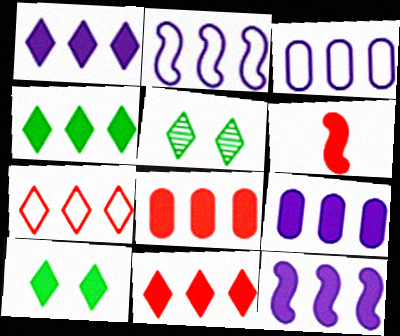[[1, 4, 11], 
[1, 9, 12], 
[3, 5, 6], 
[4, 8, 12], 
[6, 9, 10]]